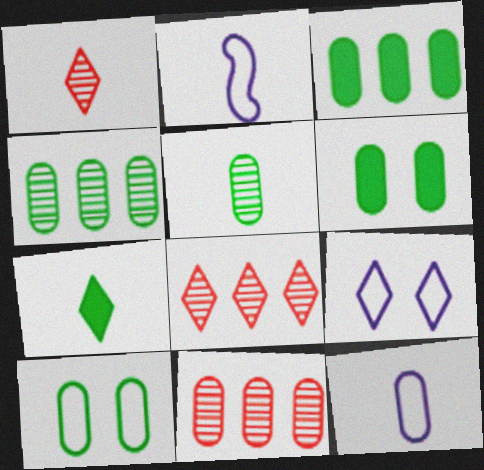[[2, 6, 8], 
[3, 5, 10], 
[6, 11, 12], 
[7, 8, 9]]